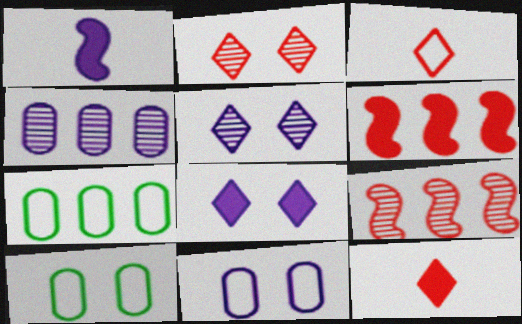[[1, 2, 7]]